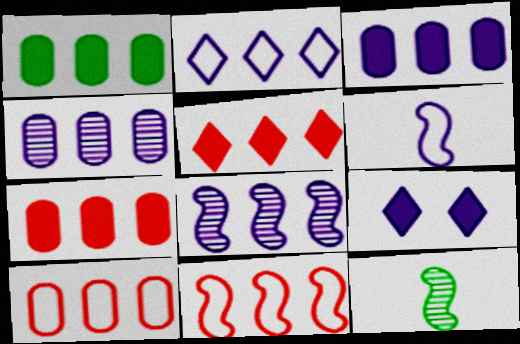[[1, 3, 7], 
[1, 4, 10], 
[2, 3, 8], 
[4, 6, 9], 
[9, 10, 12]]